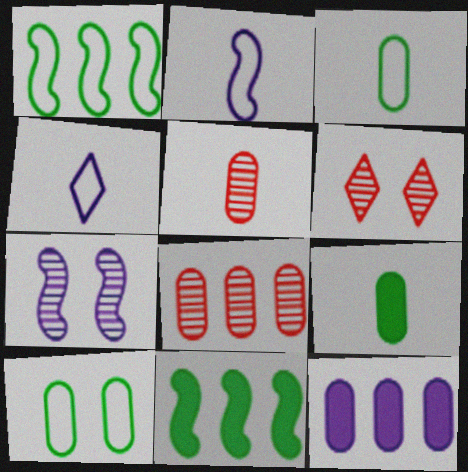[[4, 7, 12], 
[5, 10, 12]]